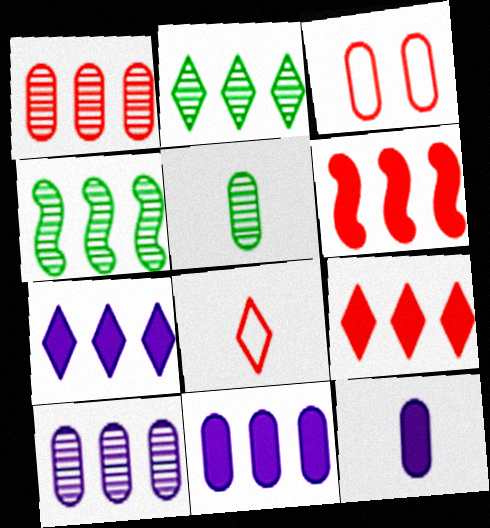[[3, 5, 11]]